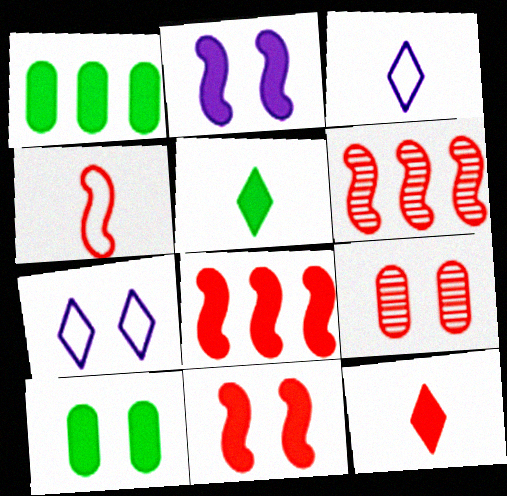[[1, 2, 12], 
[3, 6, 10], 
[4, 6, 11]]